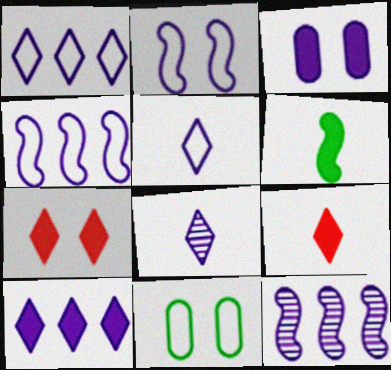[[3, 4, 8], 
[3, 5, 12], 
[9, 11, 12]]